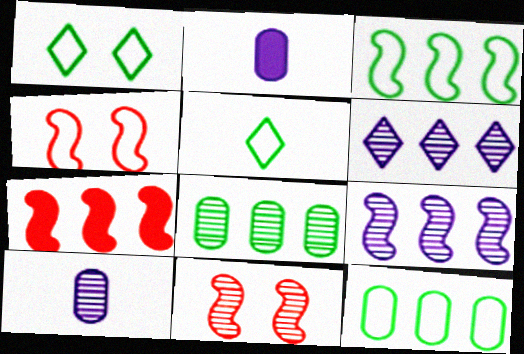[[1, 7, 10], 
[3, 7, 9], 
[6, 7, 12]]